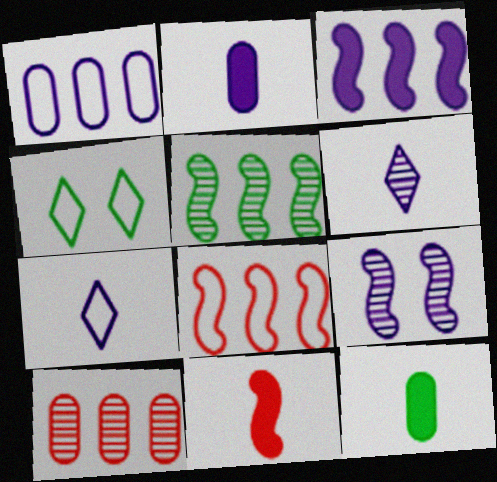[[3, 5, 8], 
[4, 5, 12]]